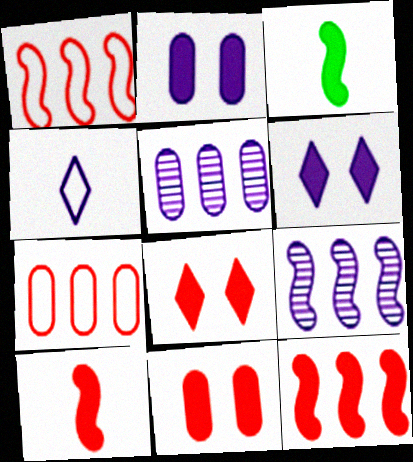[[2, 4, 9]]